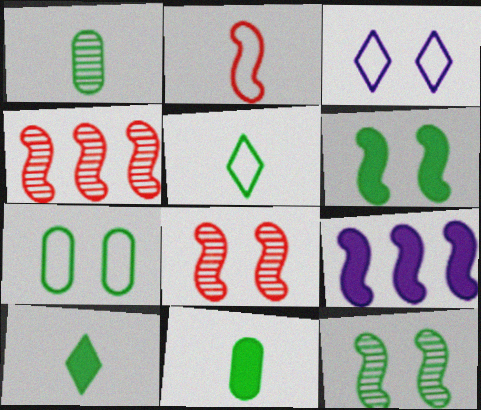[[2, 9, 12], 
[3, 4, 11]]